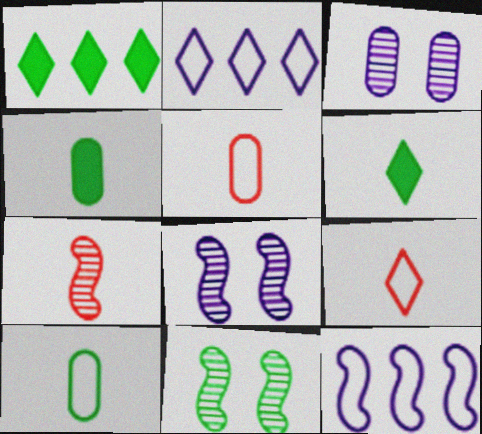[[1, 5, 8], 
[1, 10, 11]]